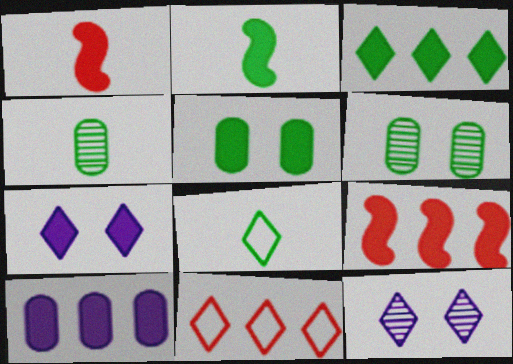[[2, 3, 5], 
[2, 4, 8], 
[3, 9, 10]]